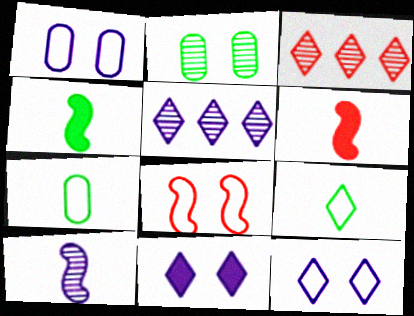[[1, 3, 4], 
[2, 3, 10], 
[2, 8, 11], 
[3, 9, 11]]